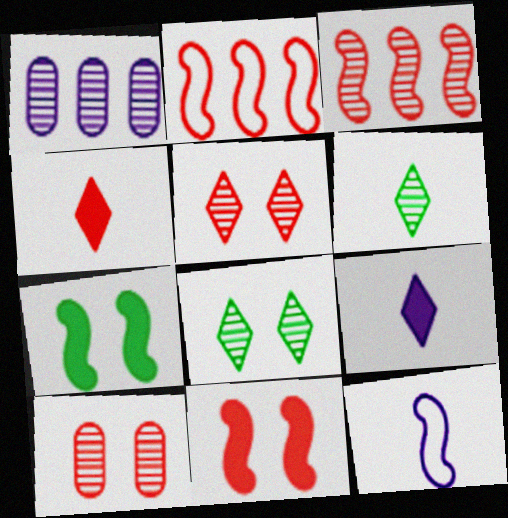[[2, 4, 10], 
[3, 7, 12]]